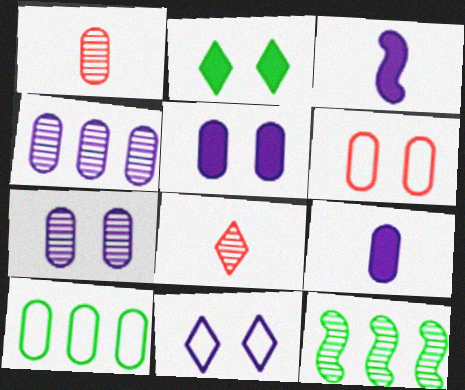[[1, 5, 10], 
[3, 4, 11], 
[7, 8, 12]]